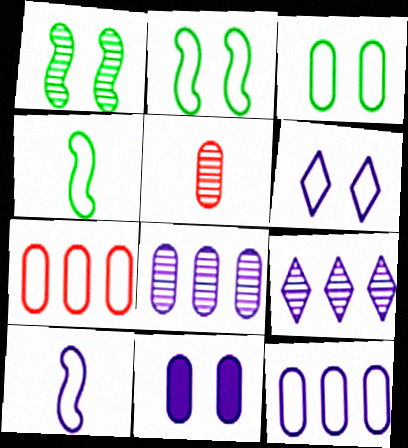[[1, 5, 9], 
[4, 6, 7], 
[6, 10, 12], 
[9, 10, 11]]